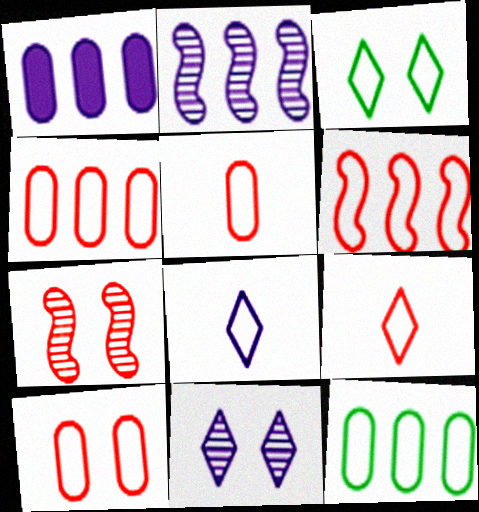[[4, 5, 10], 
[6, 9, 10]]